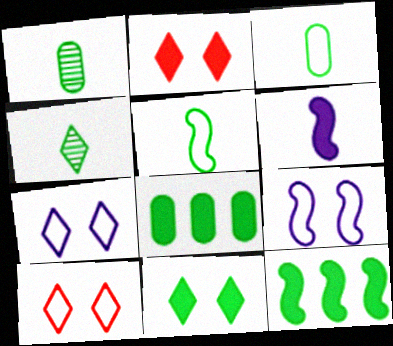[[2, 6, 8]]